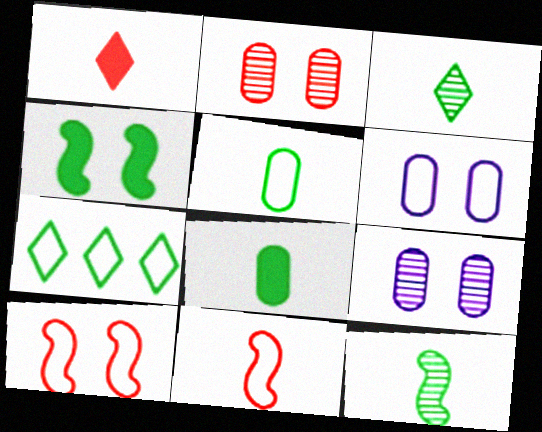[[6, 7, 11]]